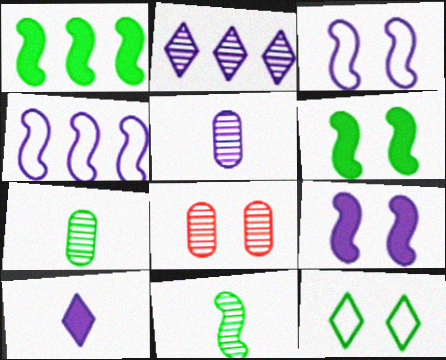[[1, 7, 12], 
[2, 8, 11], 
[8, 9, 12]]